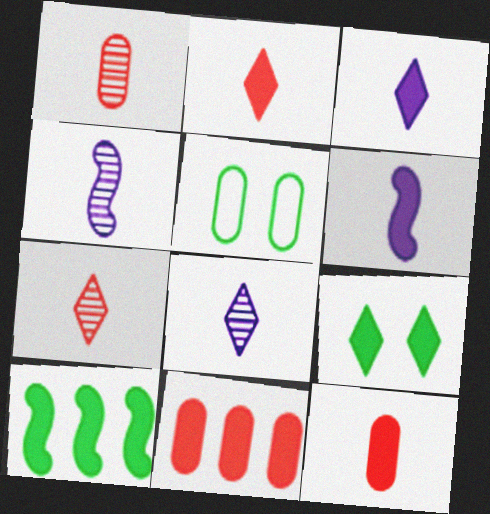[[6, 9, 11]]